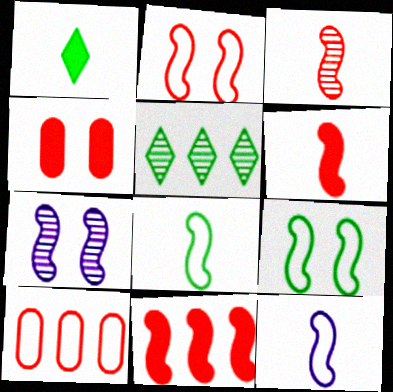[[1, 7, 10], 
[2, 3, 11], 
[4, 5, 12], 
[7, 8, 11]]